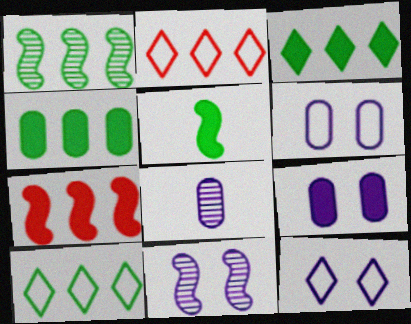[[1, 4, 10], 
[9, 11, 12]]